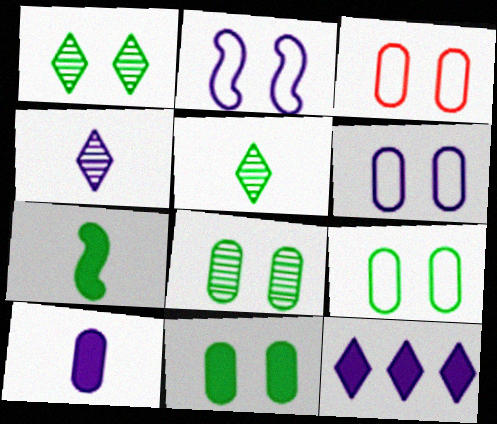[[3, 6, 9], 
[8, 9, 11]]